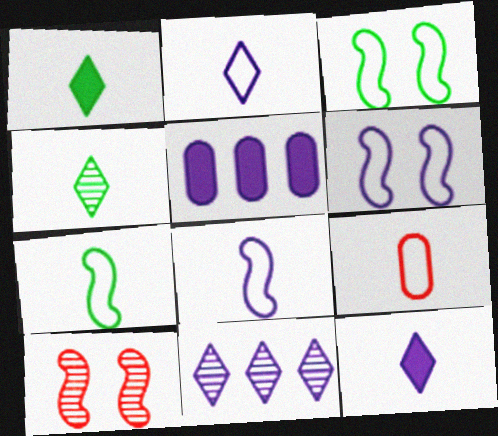[[2, 7, 9]]